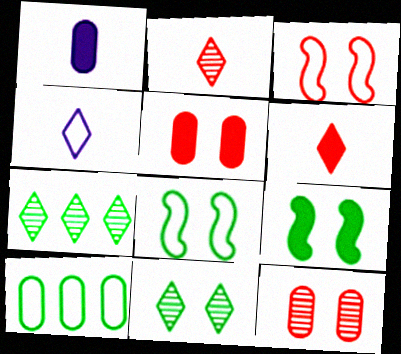[[1, 3, 7], 
[1, 10, 12], 
[3, 4, 10]]